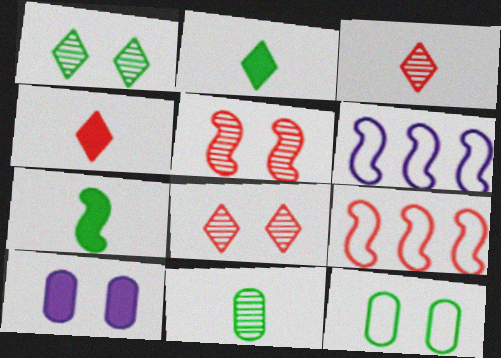[[5, 6, 7]]